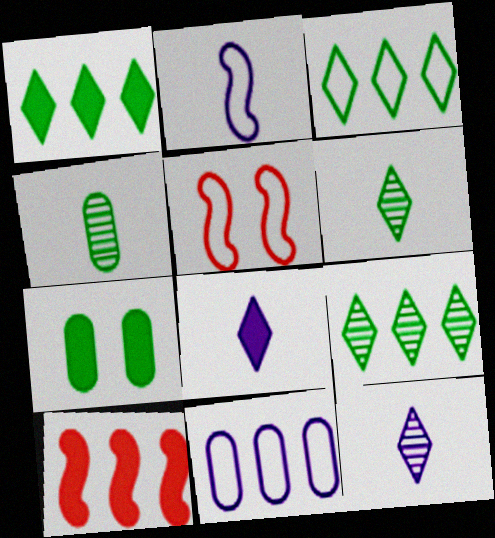[[1, 3, 9], 
[7, 8, 10], 
[9, 10, 11]]